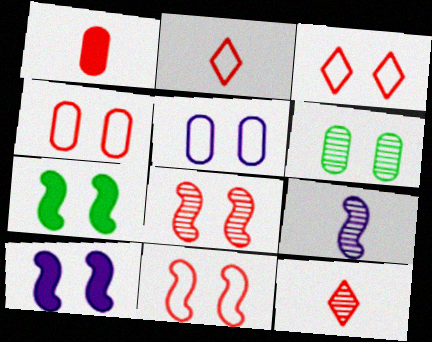[[3, 4, 11], 
[3, 6, 10]]